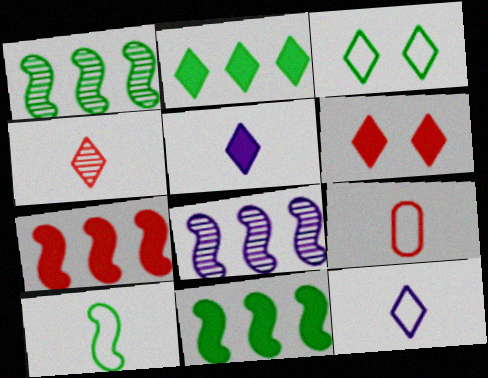[[2, 5, 6], 
[9, 10, 12]]